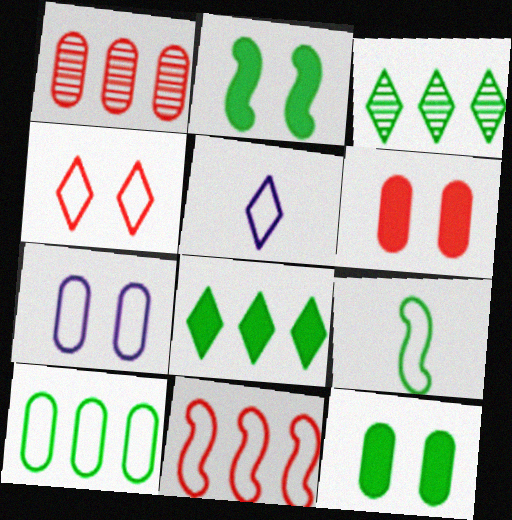[[1, 2, 5], 
[3, 9, 12]]